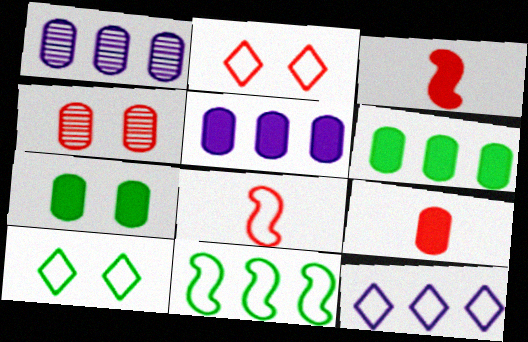[[1, 3, 10], 
[5, 7, 9]]